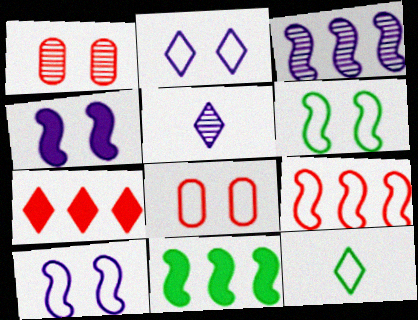[[2, 6, 8], 
[3, 9, 11], 
[5, 8, 11]]